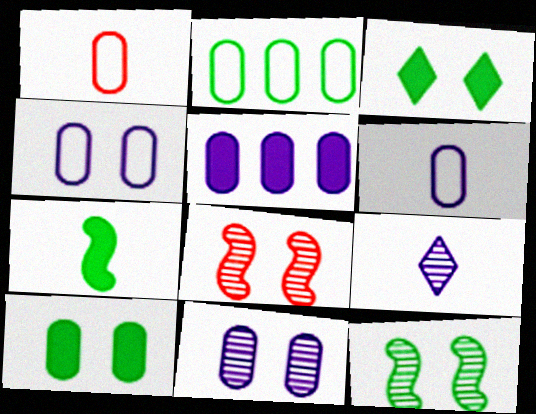[[1, 2, 4], 
[1, 7, 9], 
[3, 4, 8], 
[5, 6, 11]]